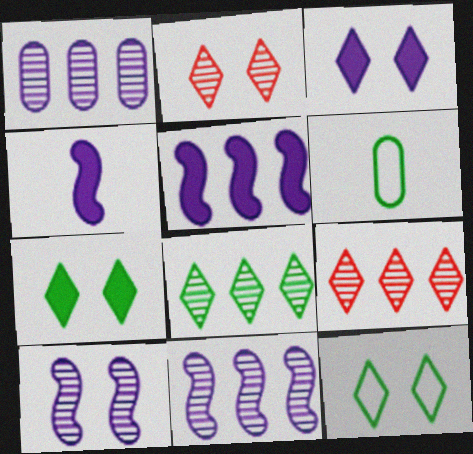[[2, 3, 12], 
[2, 5, 6]]